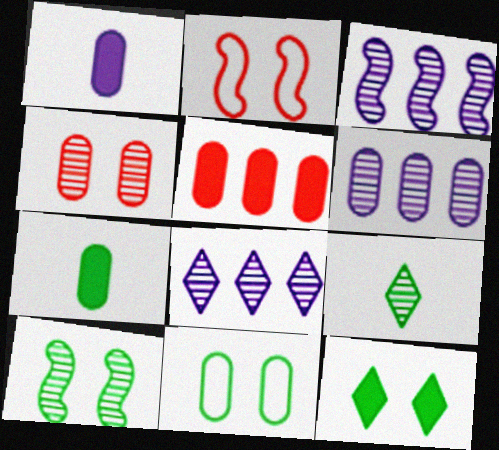[[2, 7, 8], 
[3, 4, 9], 
[3, 6, 8], 
[10, 11, 12]]